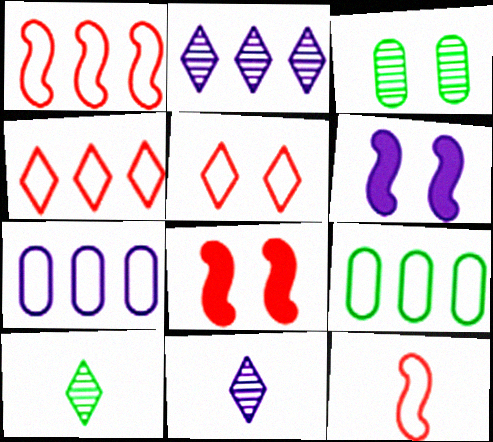[[3, 5, 6], 
[6, 7, 11], 
[7, 8, 10], 
[8, 9, 11]]